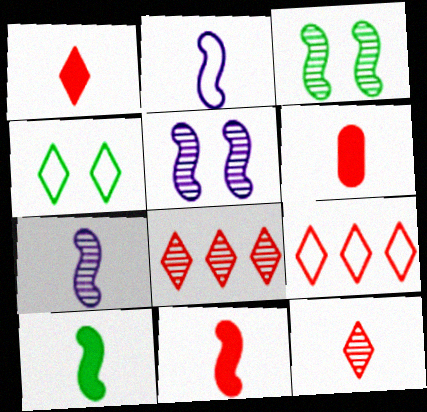[[1, 6, 11]]